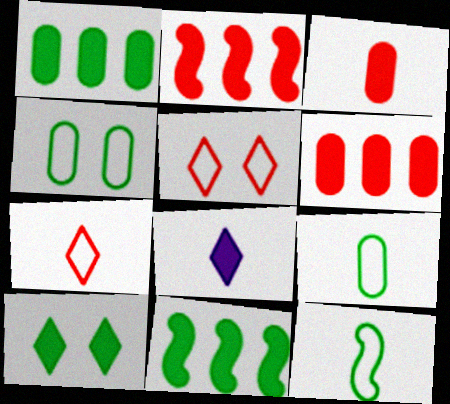[]